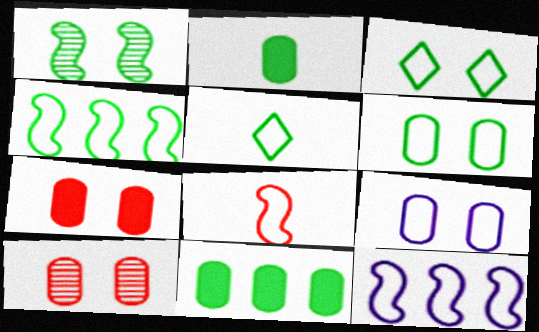[[1, 5, 11], 
[4, 5, 6]]